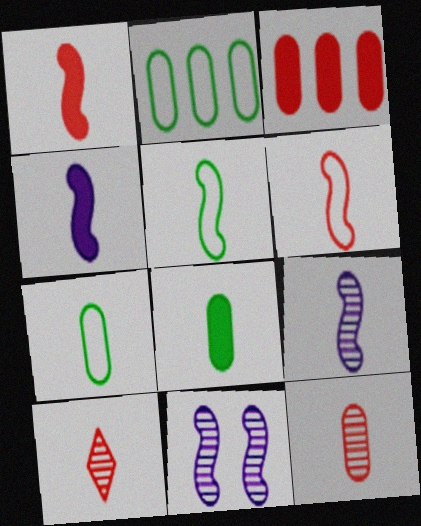[[1, 5, 9], 
[4, 7, 10]]